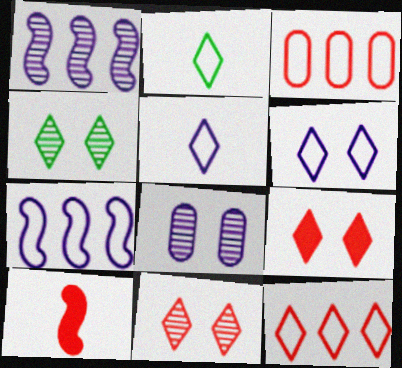[[2, 6, 12], 
[3, 10, 11], 
[4, 6, 9]]